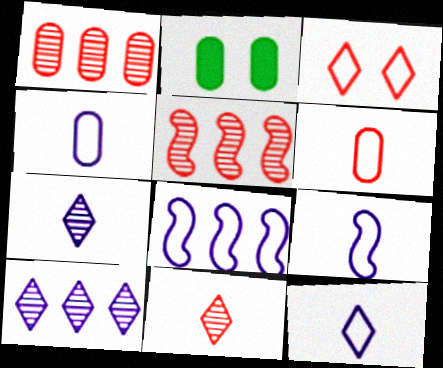[[1, 2, 4], 
[2, 5, 12], 
[2, 8, 11], 
[4, 9, 12]]